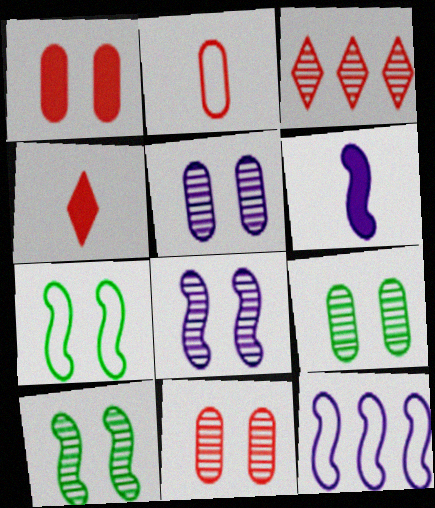[[4, 9, 12], 
[5, 9, 11], 
[6, 8, 12]]